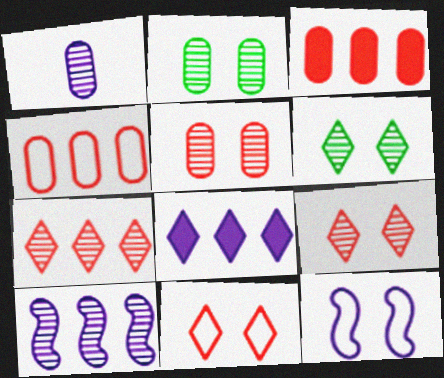[[1, 8, 12]]